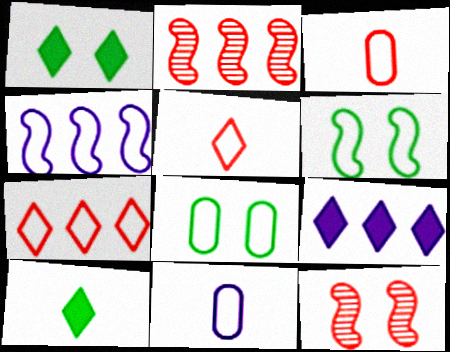[[1, 2, 11], 
[4, 5, 8], 
[6, 7, 11]]